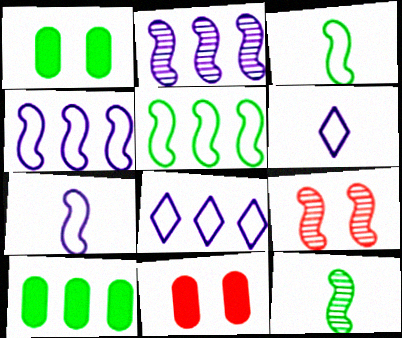[[2, 9, 12], 
[6, 9, 10], 
[8, 11, 12]]